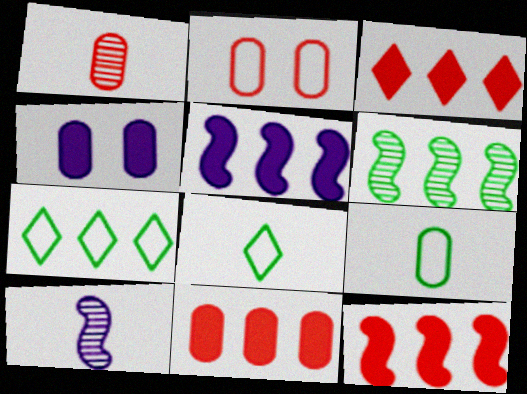[[1, 2, 11], 
[3, 11, 12]]